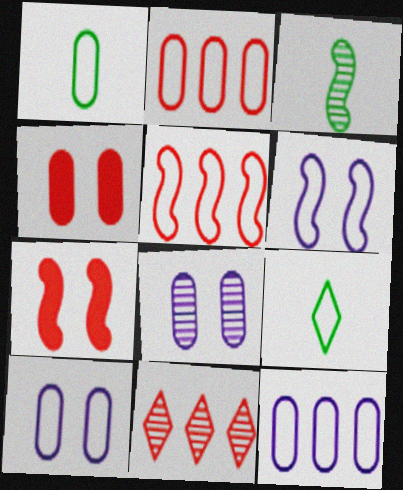[[1, 2, 10], 
[2, 6, 9], 
[3, 8, 11], 
[5, 9, 10]]